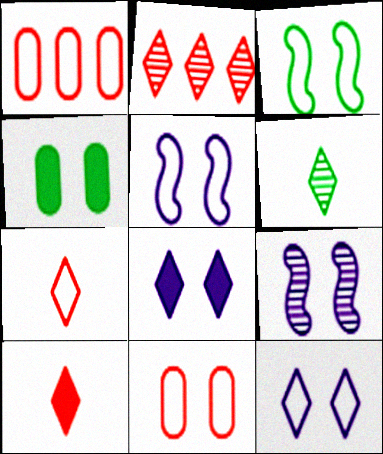[[3, 11, 12]]